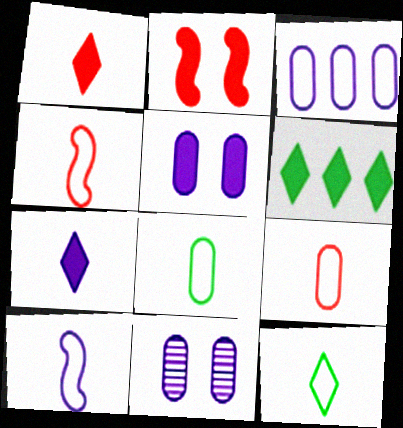[[4, 6, 11], 
[9, 10, 12]]